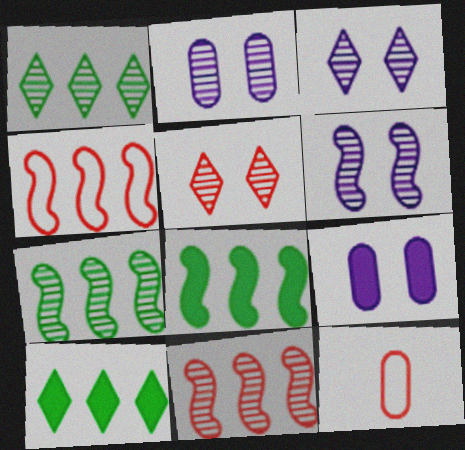[[2, 3, 6], 
[3, 8, 12], 
[6, 10, 12]]